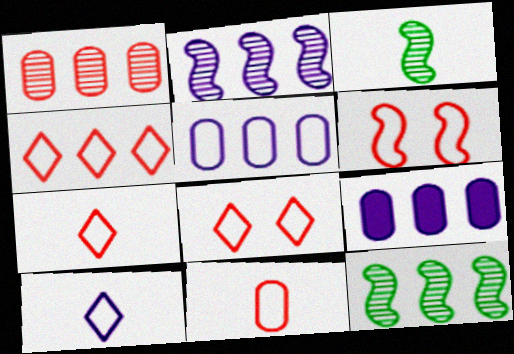[[3, 8, 9], 
[4, 6, 11], 
[4, 7, 8], 
[4, 9, 12]]